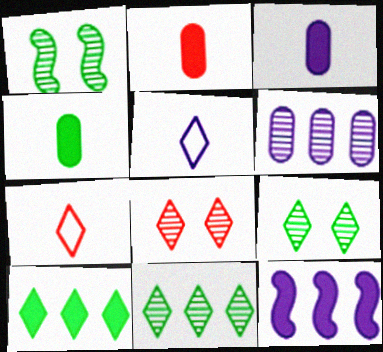[[2, 3, 4], 
[5, 8, 10]]